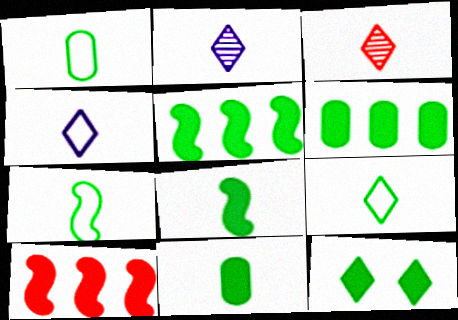[[1, 7, 9], 
[5, 11, 12], 
[6, 8, 12]]